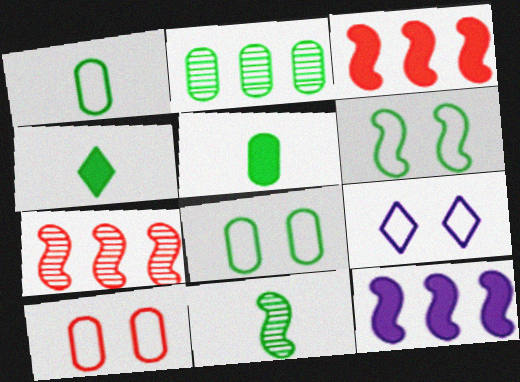[[1, 4, 11], 
[2, 4, 6], 
[2, 5, 8], 
[5, 7, 9], 
[6, 9, 10]]